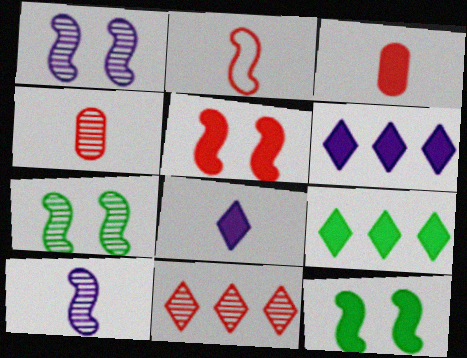[[3, 6, 12]]